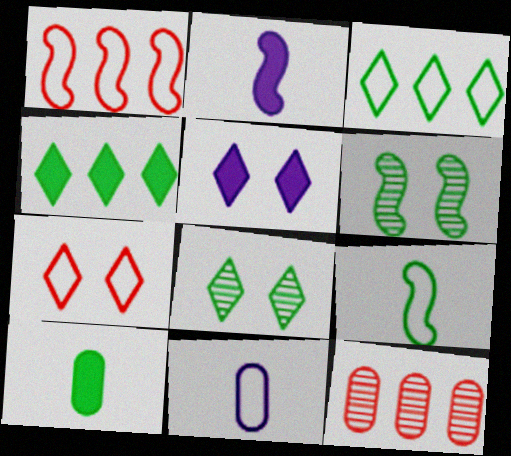[[1, 2, 6], 
[3, 6, 10], 
[5, 7, 8], 
[5, 9, 12]]